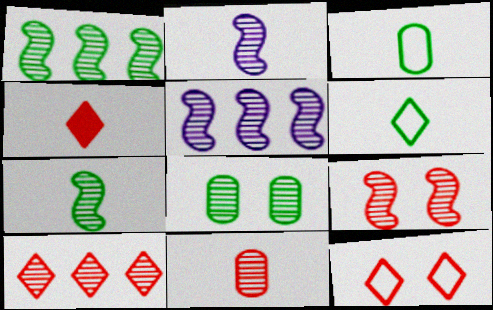[[1, 2, 9], 
[2, 3, 4], 
[2, 8, 10], 
[4, 10, 12], 
[5, 7, 9], 
[9, 10, 11]]